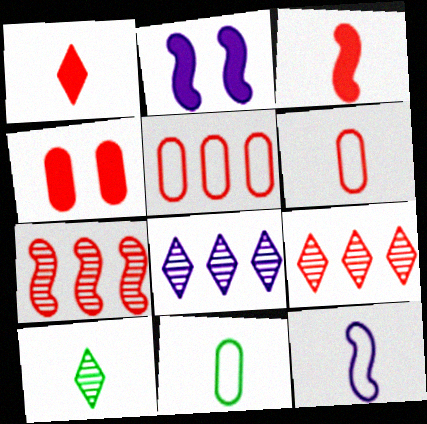[[2, 5, 10], 
[2, 9, 11]]